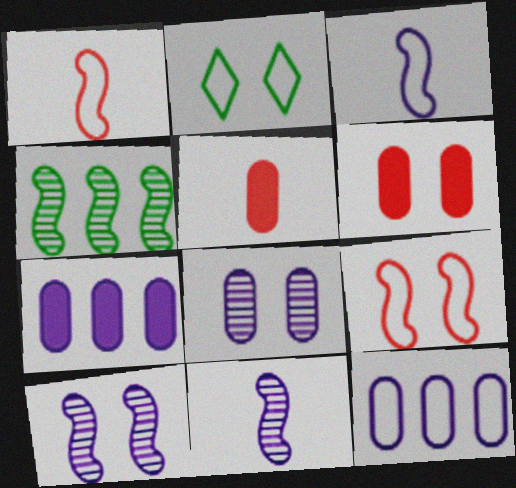[[1, 2, 12], 
[2, 6, 10]]